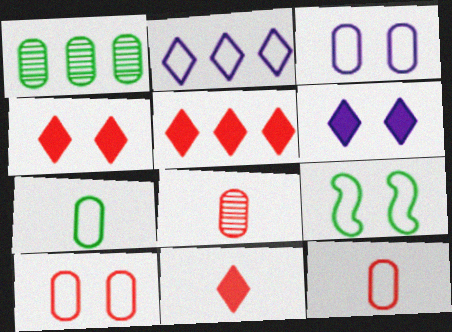[[2, 9, 12], 
[4, 5, 11]]